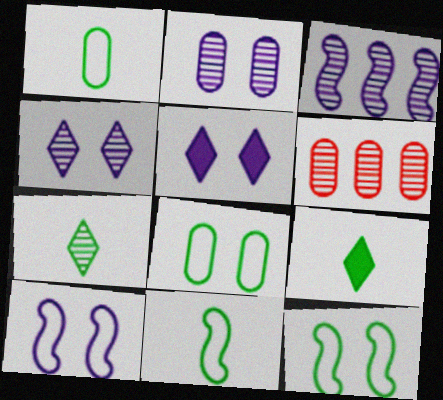[[2, 5, 10], 
[5, 6, 11], 
[6, 9, 10]]